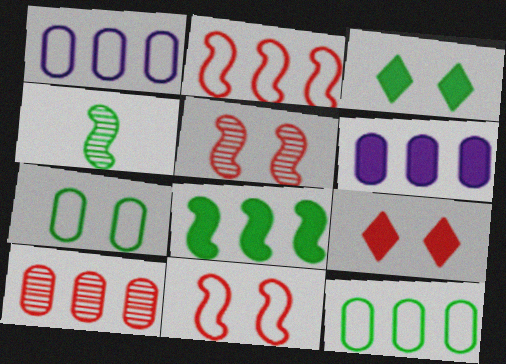[[1, 4, 9], 
[3, 4, 12], 
[6, 10, 12]]